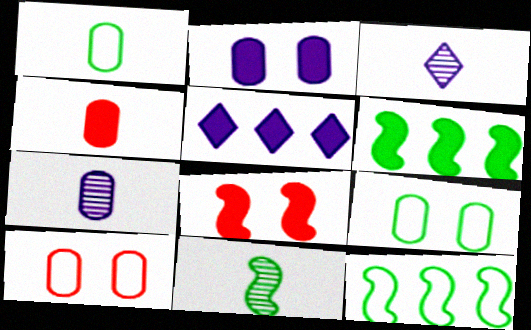[[1, 4, 7], 
[3, 6, 10], 
[5, 10, 11]]